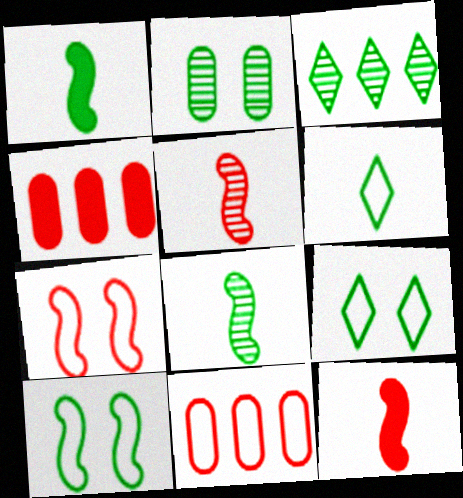[[2, 3, 8]]